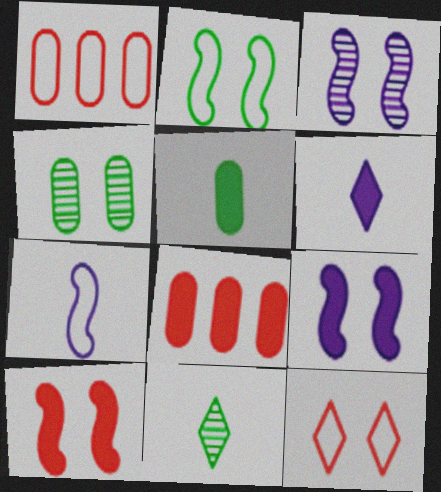[[1, 9, 11], 
[2, 3, 10], 
[4, 9, 12]]